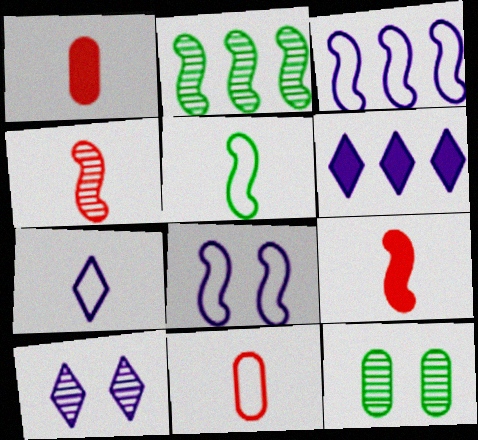[[2, 8, 9], 
[5, 7, 11], 
[6, 7, 10]]